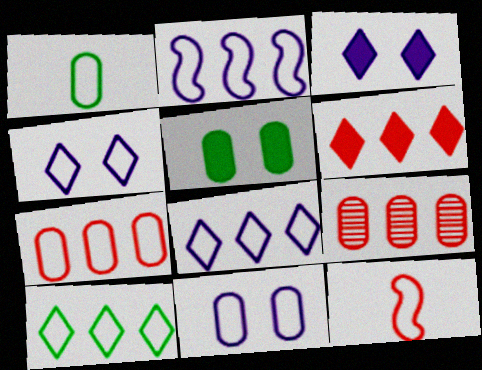[[1, 7, 11], 
[2, 7, 10], 
[10, 11, 12]]